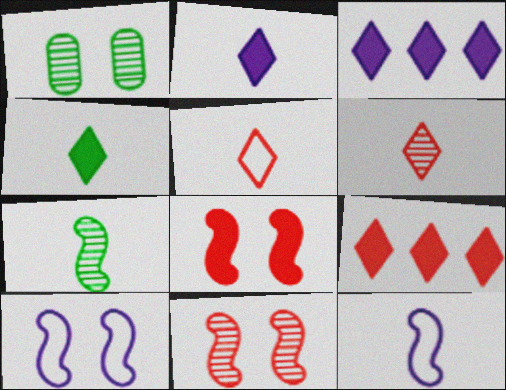[[1, 9, 12]]